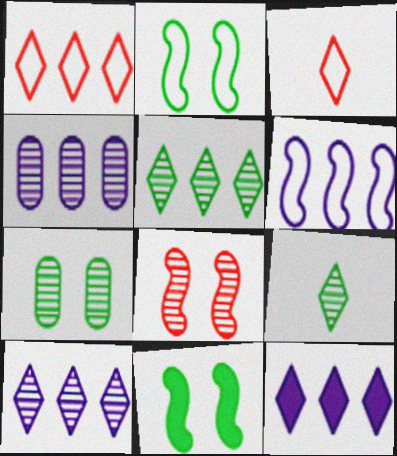[[1, 5, 12], 
[3, 4, 11], 
[4, 6, 12], 
[4, 8, 9]]